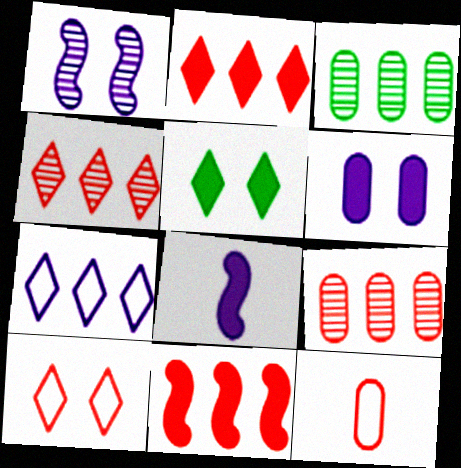[[3, 6, 12], 
[3, 7, 11], 
[3, 8, 10]]